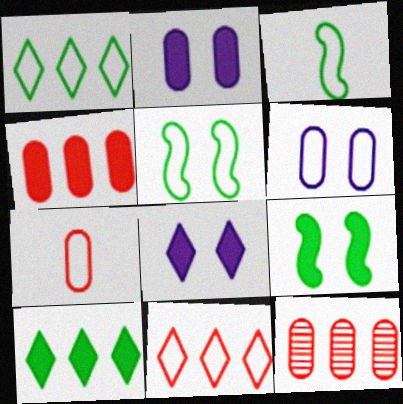[[3, 6, 11], 
[3, 8, 12]]